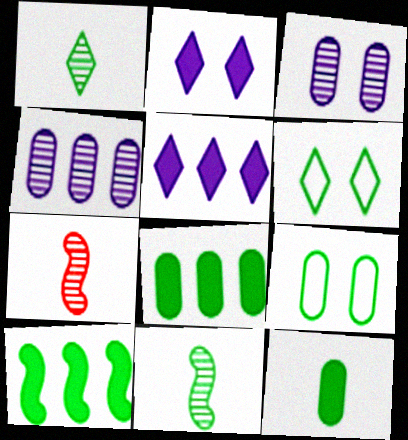[[1, 9, 10], 
[5, 7, 9], 
[6, 8, 11]]